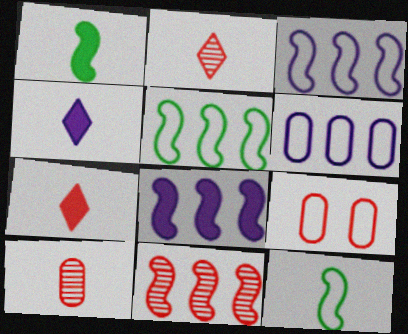[[4, 10, 12], 
[5, 8, 11], 
[7, 9, 11]]